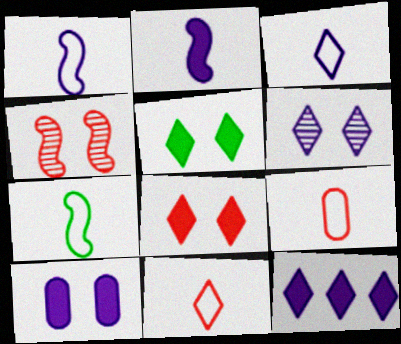[[2, 10, 12], 
[3, 6, 12], 
[3, 7, 9]]